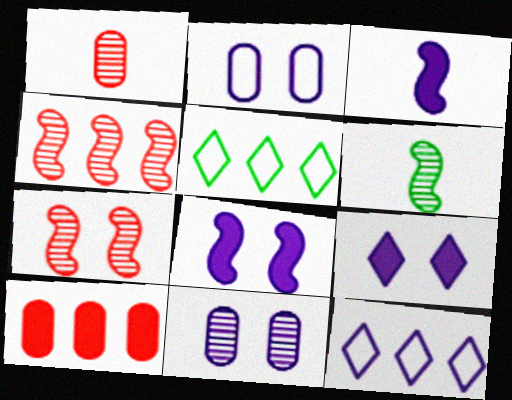[[1, 5, 8], 
[3, 11, 12]]